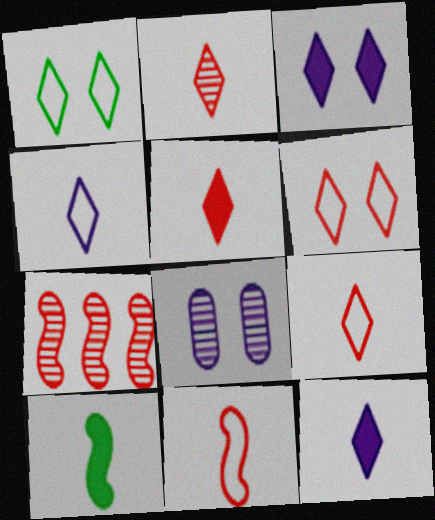[[2, 5, 9]]